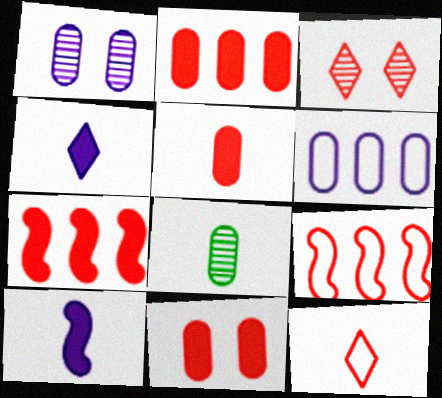[[2, 5, 11], 
[3, 5, 9], 
[6, 8, 11], 
[8, 10, 12]]